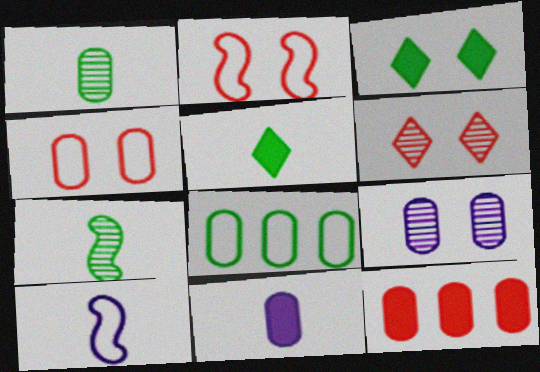[[2, 3, 9], 
[3, 7, 8]]